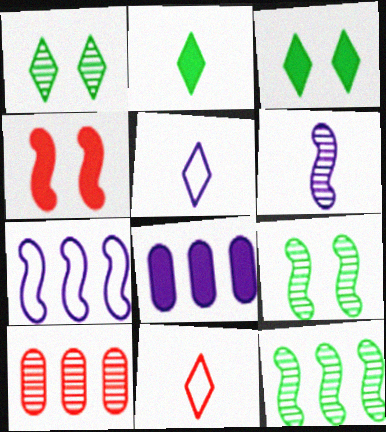[[1, 6, 10], 
[2, 4, 8], 
[4, 10, 11], 
[8, 9, 11]]